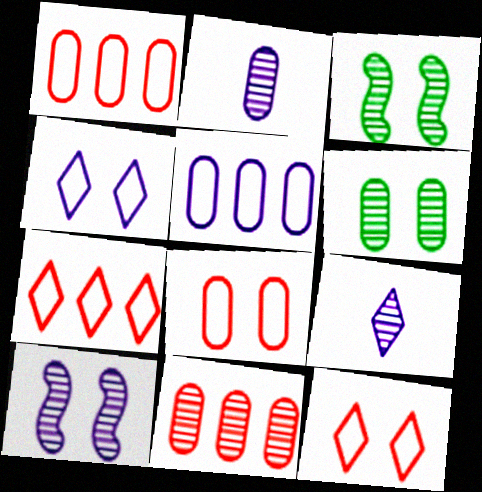[[2, 6, 11], 
[3, 9, 11]]